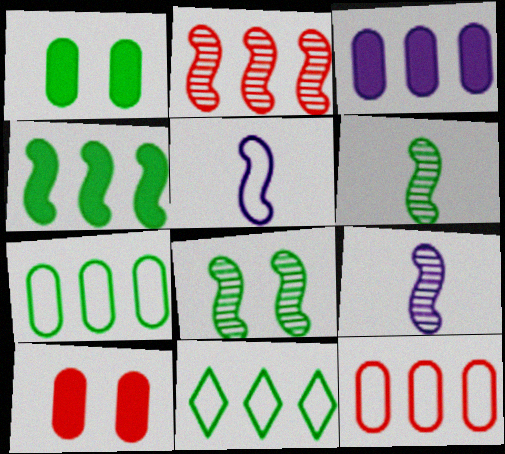[[1, 6, 11], 
[2, 3, 11], 
[2, 8, 9], 
[9, 10, 11]]